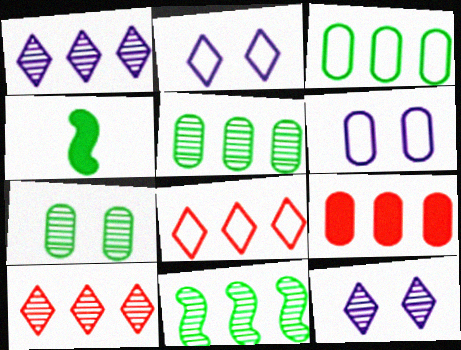[[4, 6, 10]]